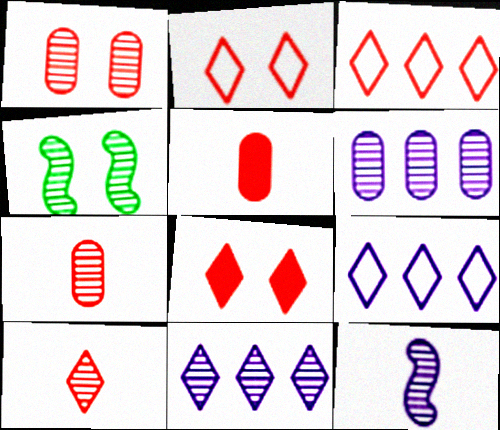[[3, 8, 10], 
[4, 5, 9], 
[4, 6, 10], 
[4, 7, 11]]